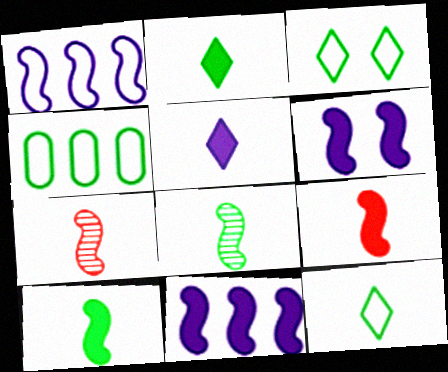[]